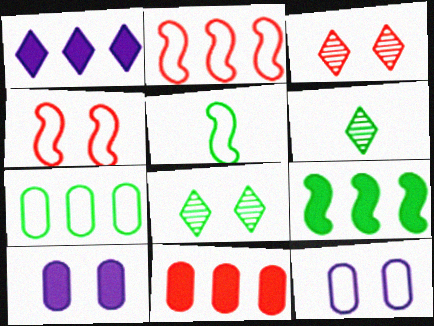[[1, 9, 11], 
[2, 6, 10], 
[4, 8, 10]]